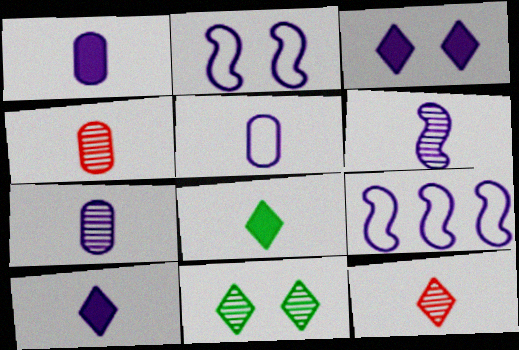[[1, 5, 7], 
[3, 7, 9], 
[5, 6, 10]]